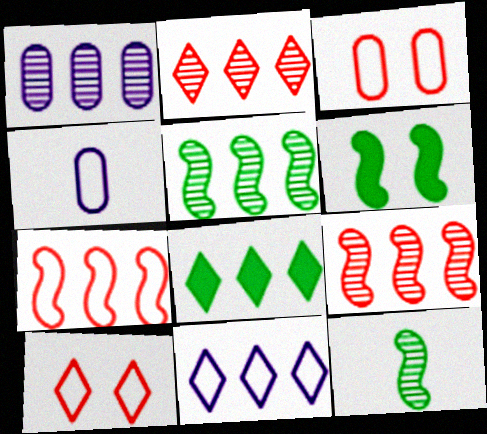[[1, 2, 5], 
[1, 7, 8], 
[2, 4, 6], 
[2, 8, 11]]